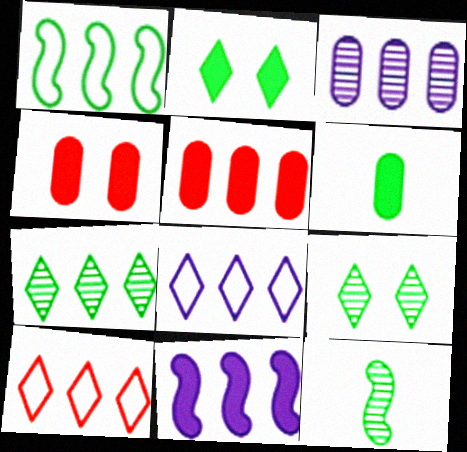[[1, 6, 9], 
[3, 8, 11], 
[4, 8, 12]]